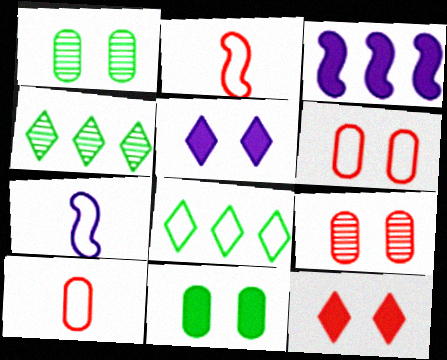[[6, 7, 8]]